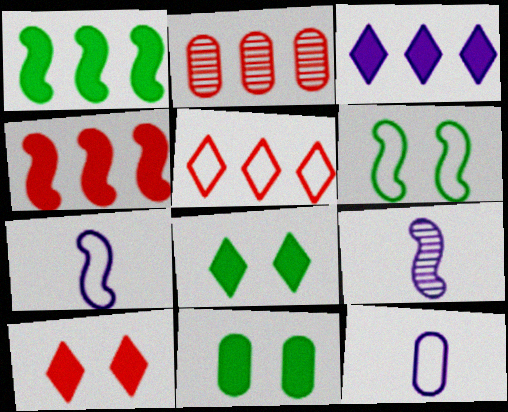[[2, 4, 5], 
[2, 7, 8], 
[2, 11, 12], 
[4, 6, 9], 
[5, 6, 12], 
[5, 9, 11]]